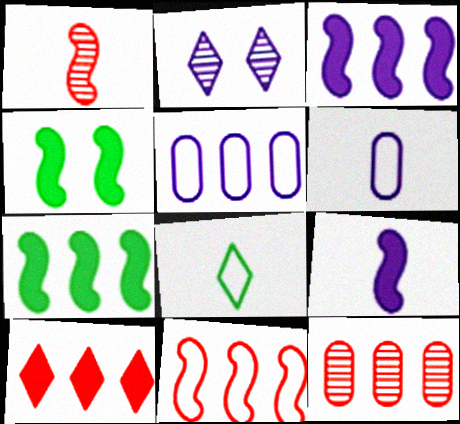[[2, 3, 6], 
[2, 5, 9], 
[2, 8, 10], 
[10, 11, 12]]